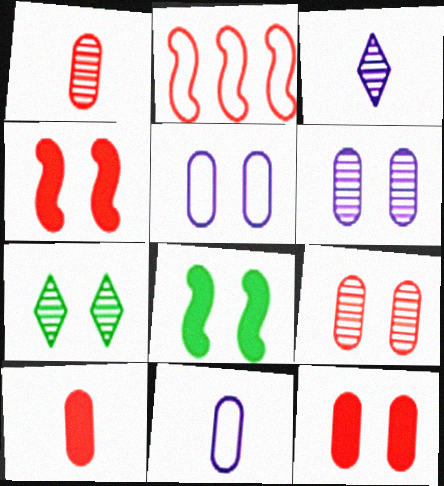[[4, 5, 7]]